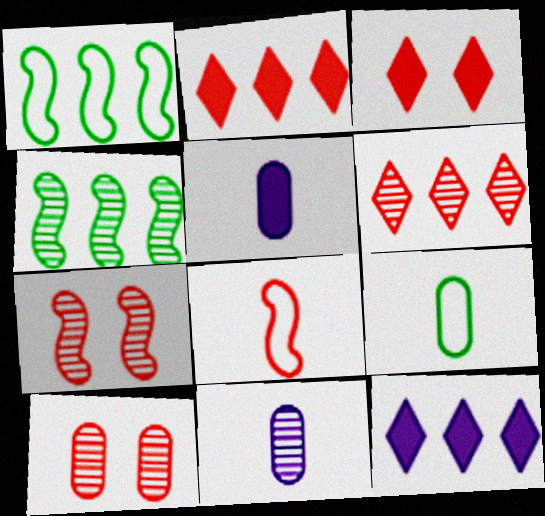[[1, 3, 11], 
[2, 8, 10], 
[7, 9, 12]]